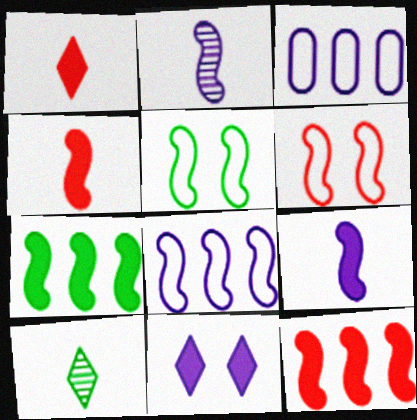[[2, 3, 11], 
[2, 5, 12], 
[2, 6, 7]]